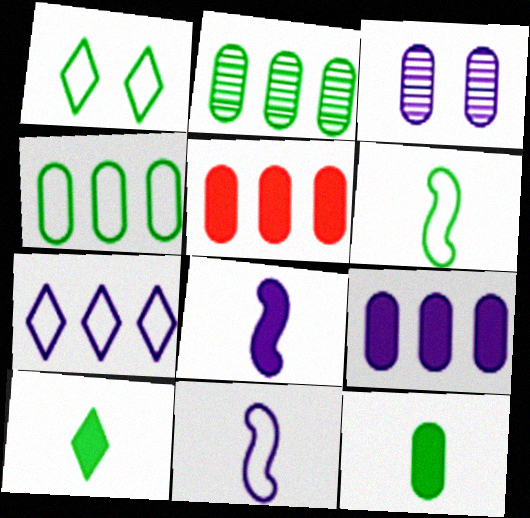[[1, 4, 6], 
[3, 7, 8]]